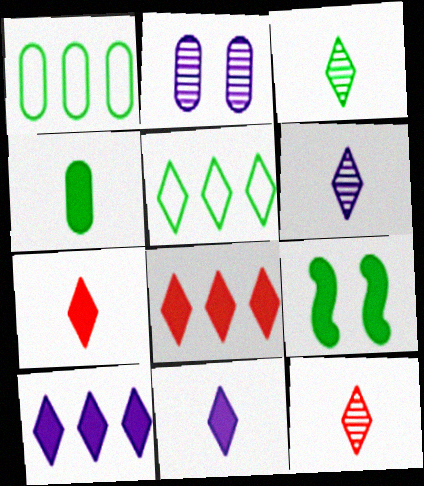[[1, 3, 9], 
[3, 6, 12]]